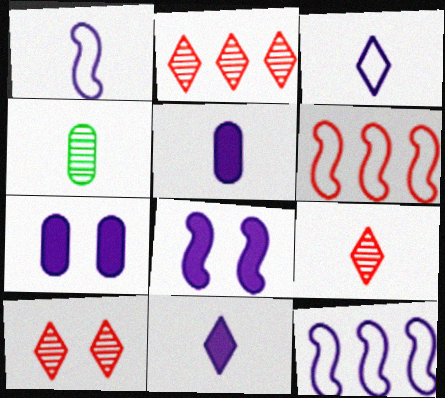[[2, 9, 10]]